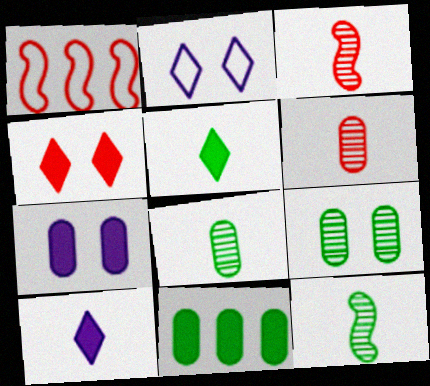[[1, 4, 6], 
[1, 9, 10], 
[2, 3, 11]]